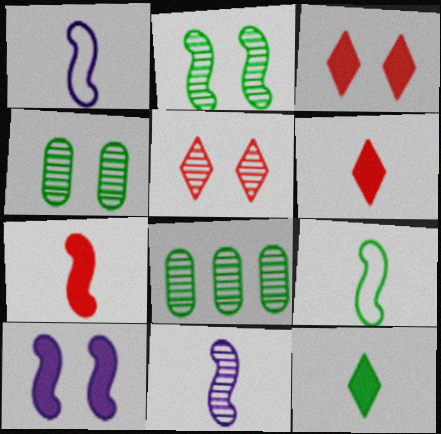[[1, 3, 8], 
[5, 8, 11], 
[7, 9, 11]]